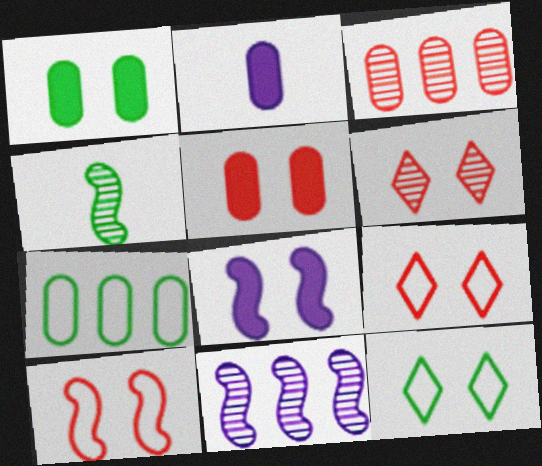[[5, 6, 10]]